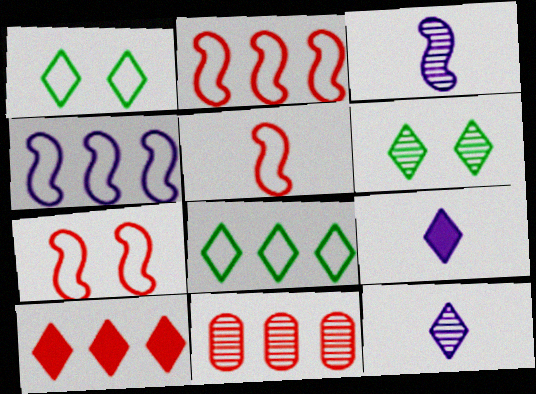[[1, 10, 12], 
[2, 5, 7], 
[2, 10, 11], 
[3, 6, 11]]